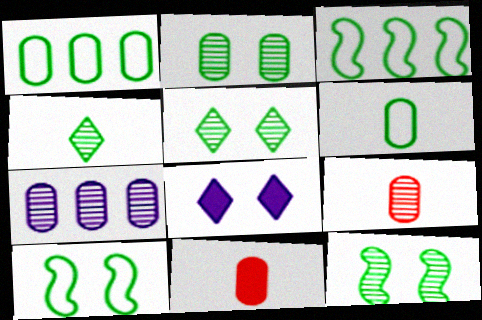[[2, 5, 12], 
[2, 7, 9], 
[3, 8, 9]]